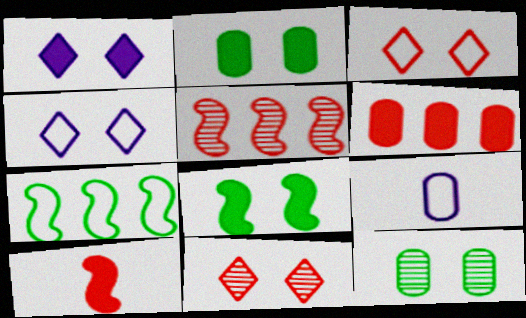[[3, 7, 9], 
[6, 9, 12]]